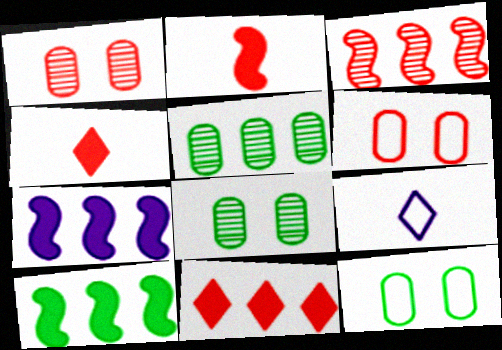[[1, 9, 10], 
[3, 4, 6]]